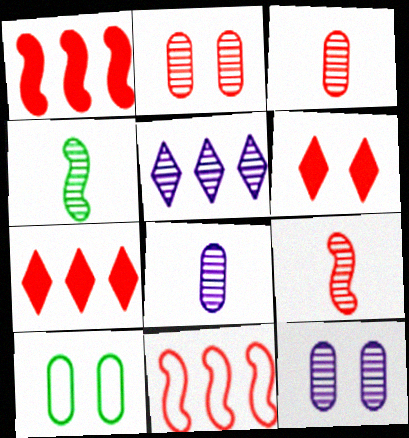[[2, 4, 5], 
[3, 6, 11]]